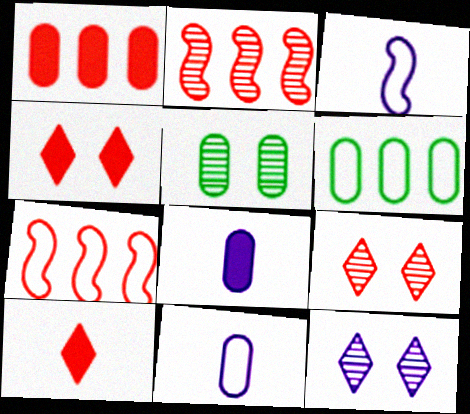[[1, 5, 11]]